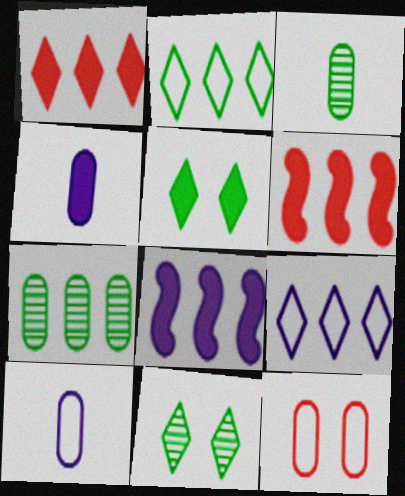[[4, 5, 6], 
[4, 7, 12], 
[6, 7, 9], 
[6, 10, 11]]